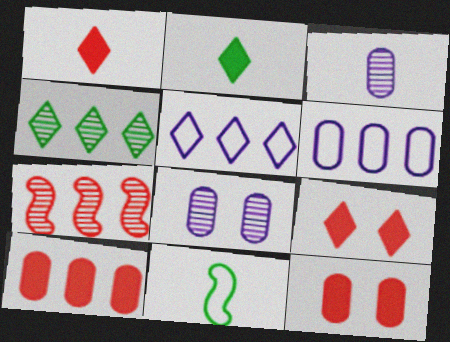[[1, 3, 11]]